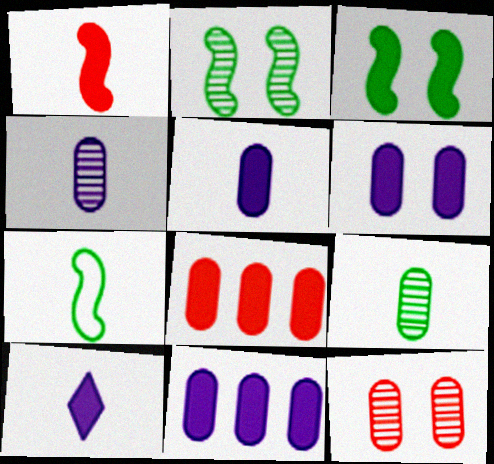[[3, 8, 10], 
[5, 6, 11]]